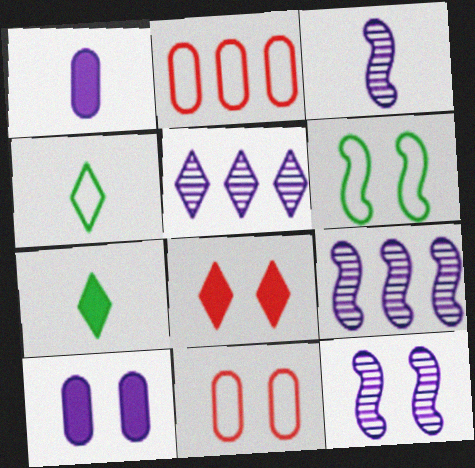[[2, 7, 12], 
[3, 9, 12], 
[4, 5, 8], 
[7, 9, 11]]